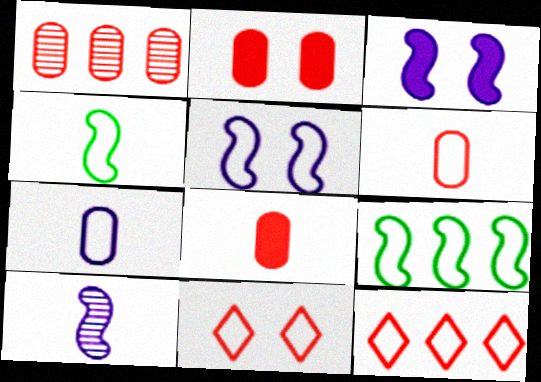[[1, 2, 6], 
[7, 9, 11]]